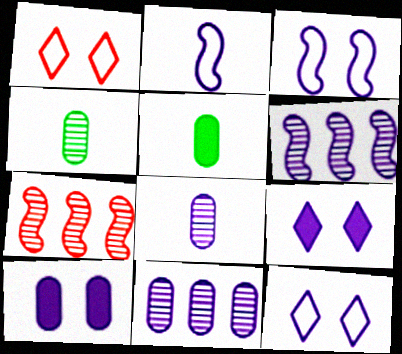[[1, 5, 6], 
[2, 9, 11], 
[5, 7, 12]]